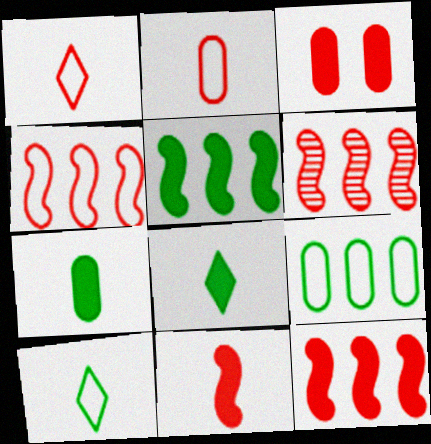[[1, 3, 6], 
[4, 6, 12]]